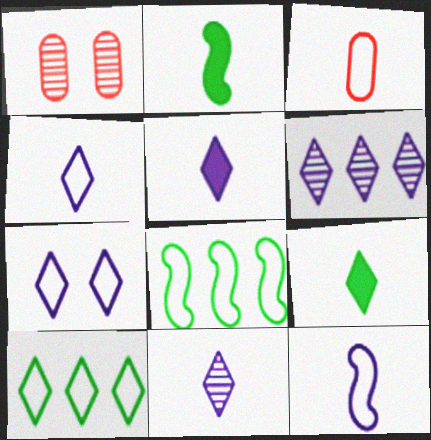[[1, 5, 8], 
[2, 3, 11], 
[3, 7, 8], 
[4, 5, 11], 
[5, 6, 7]]